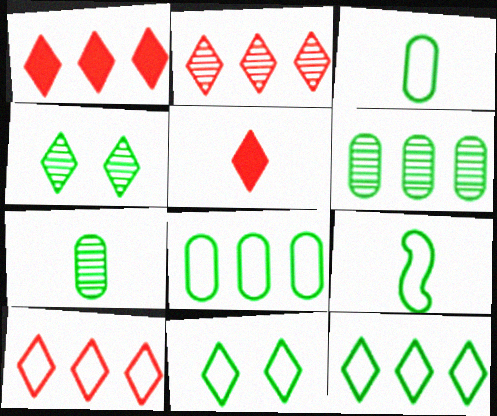[[1, 2, 10], 
[8, 9, 11]]